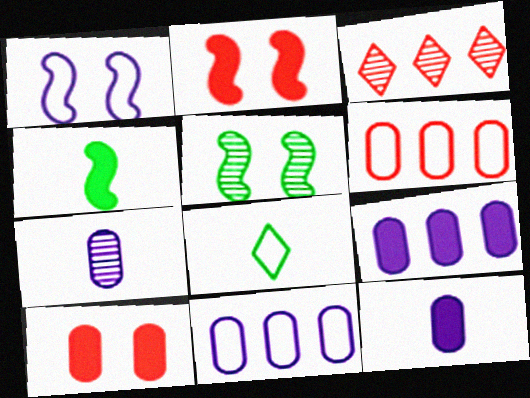[[1, 2, 5], 
[1, 6, 8], 
[3, 5, 7]]